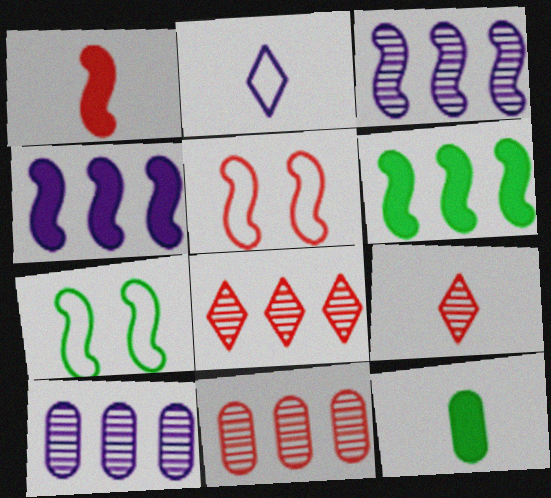[[1, 3, 7]]